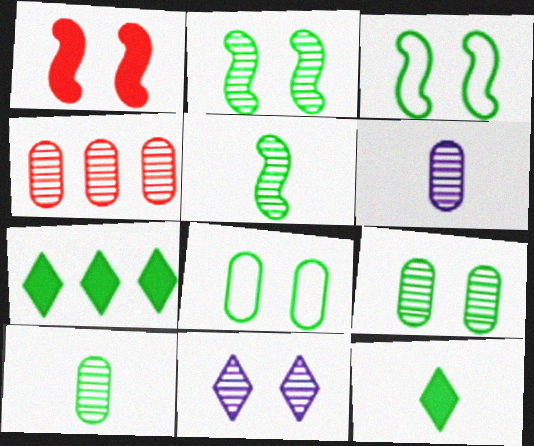[[1, 8, 11], 
[3, 7, 10], 
[4, 5, 11], 
[4, 6, 9], 
[5, 7, 8]]